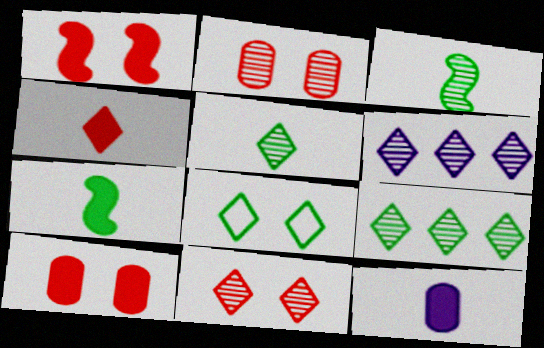[[2, 3, 6], 
[4, 6, 8], 
[4, 7, 12], 
[5, 6, 11]]